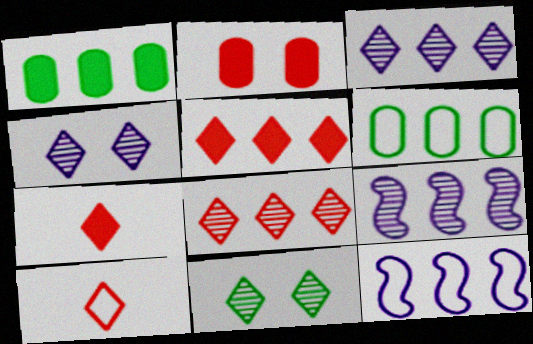[[1, 8, 12], 
[5, 6, 9]]